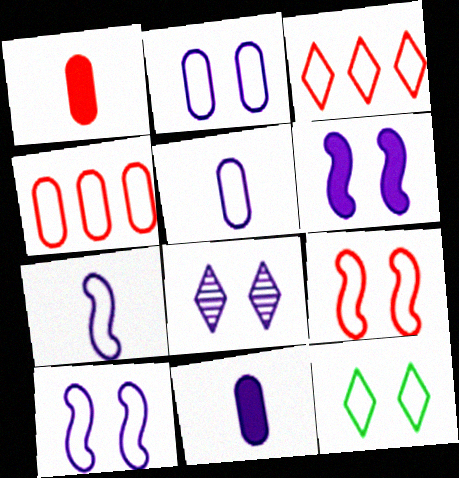[[2, 6, 8], 
[2, 9, 12], 
[4, 7, 12]]